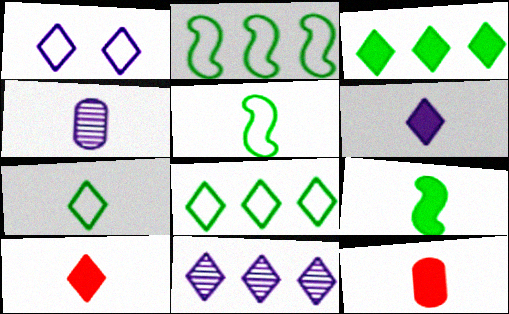[[1, 6, 11], 
[4, 5, 10], 
[6, 9, 12]]